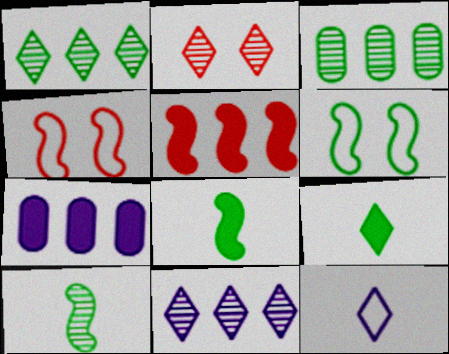[[3, 6, 9]]